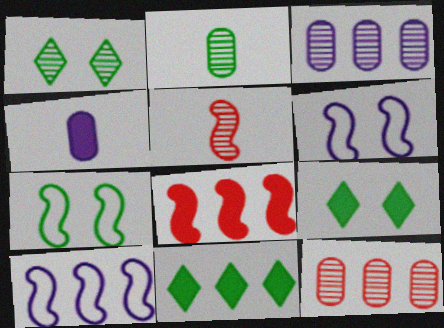[[1, 3, 5], 
[2, 7, 11], 
[4, 8, 9], 
[10, 11, 12]]